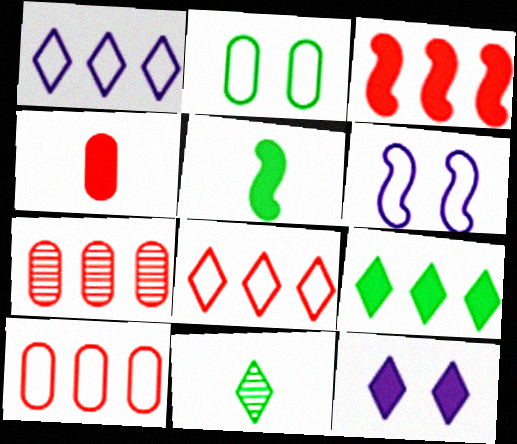[[3, 7, 8], 
[8, 11, 12]]